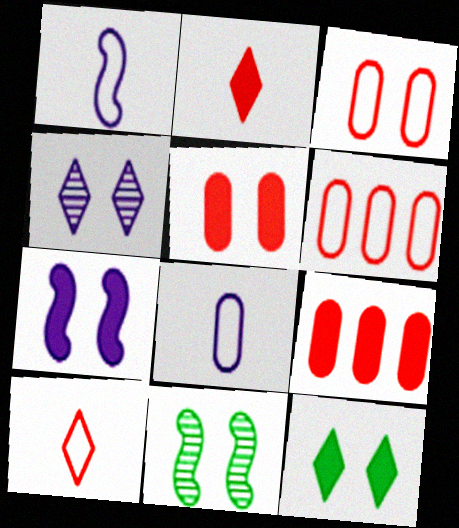[[5, 7, 12]]